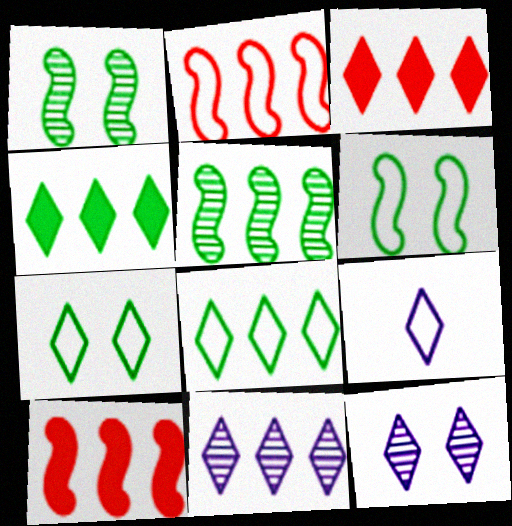[[3, 8, 11]]